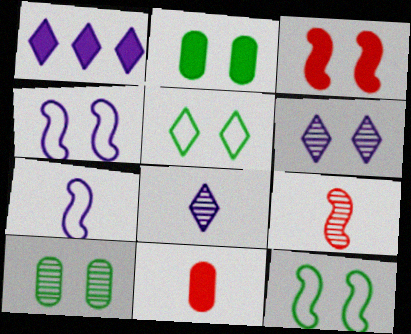[]